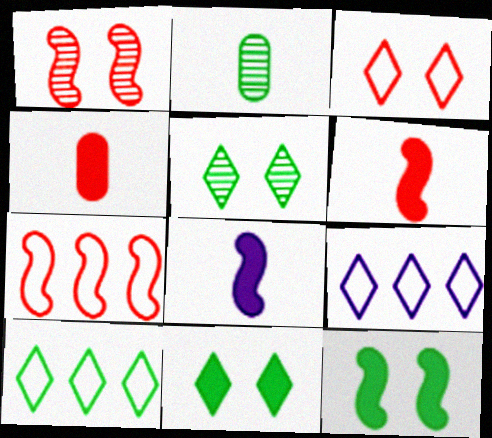[[1, 6, 7], 
[2, 10, 12]]